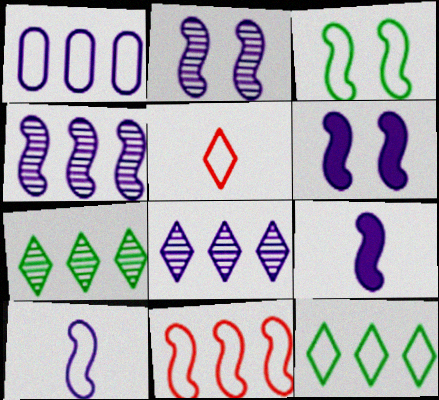[[1, 3, 5], 
[1, 11, 12], 
[3, 10, 11], 
[4, 6, 10]]